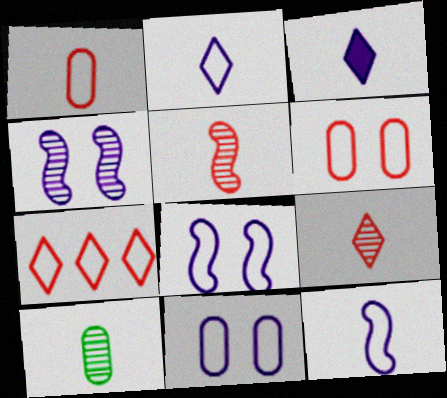[]